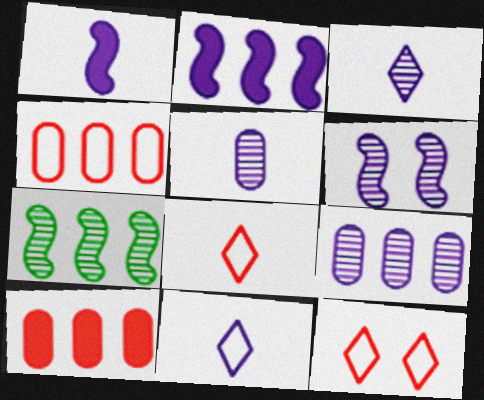[[1, 5, 11], 
[3, 6, 9]]